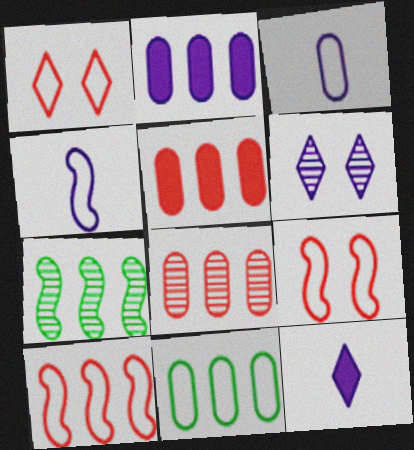[[1, 4, 11], 
[2, 4, 6], 
[2, 8, 11]]